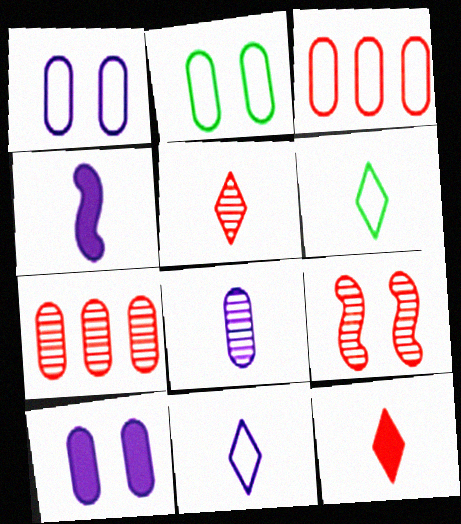[[3, 9, 12], 
[4, 8, 11], 
[5, 7, 9]]